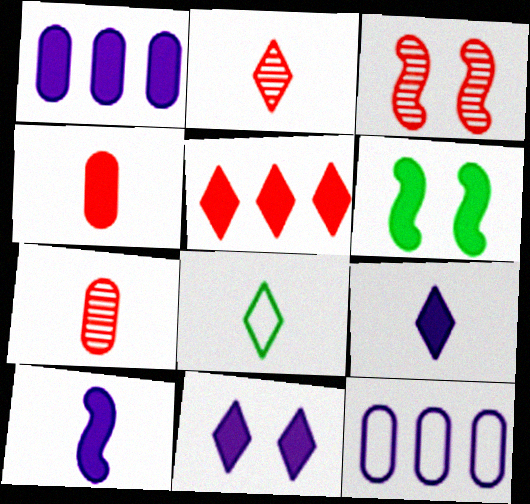[[1, 3, 8], 
[1, 10, 11], 
[2, 6, 12], 
[2, 8, 9], 
[7, 8, 10]]